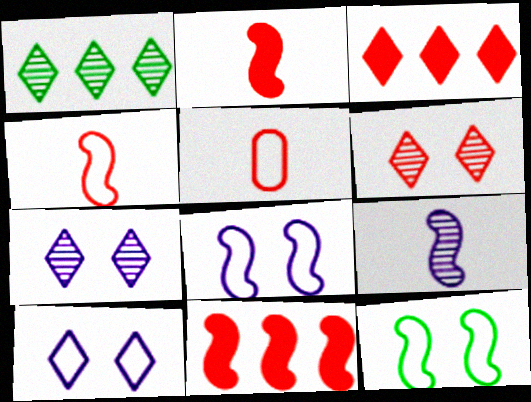[[5, 6, 11], 
[9, 11, 12]]